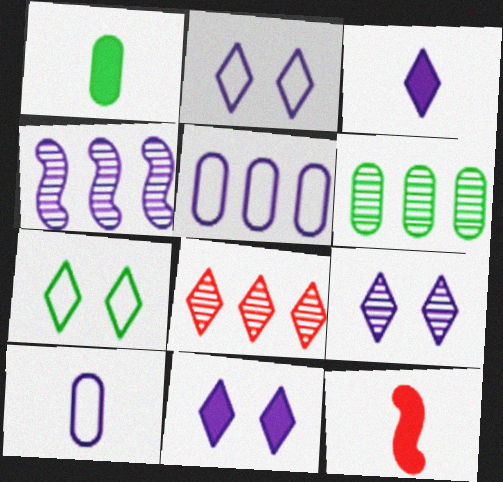[[1, 3, 12], 
[2, 6, 12], 
[2, 9, 11], 
[3, 7, 8], 
[4, 6, 8], 
[4, 10, 11]]